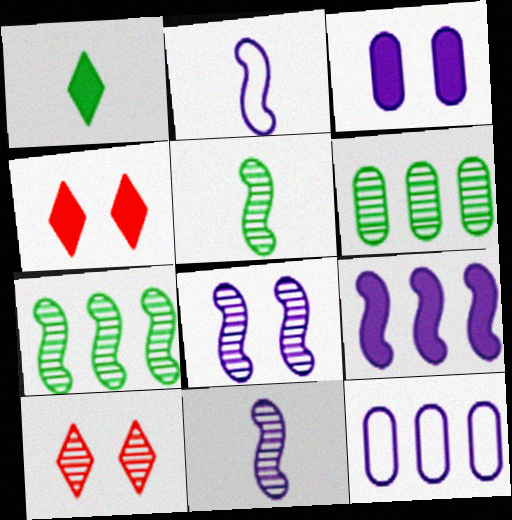[[2, 4, 6], 
[2, 8, 9], 
[4, 5, 12], 
[6, 10, 11]]